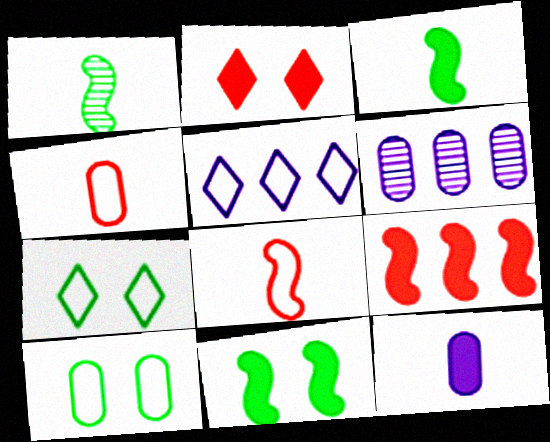[[5, 8, 10]]